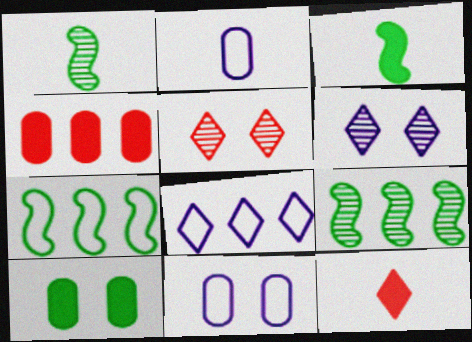[[1, 2, 12], 
[4, 8, 9], 
[9, 11, 12]]